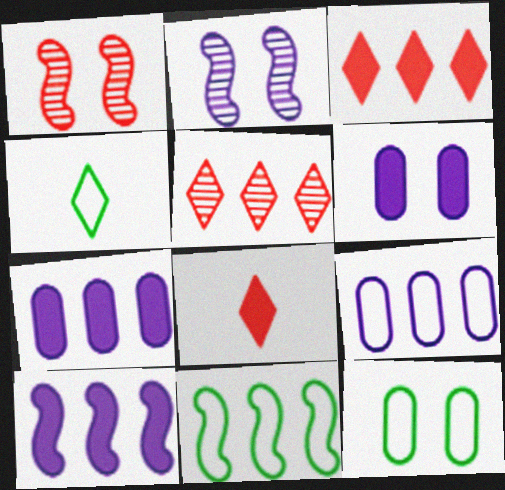[[1, 4, 7], 
[4, 11, 12], 
[5, 7, 11]]